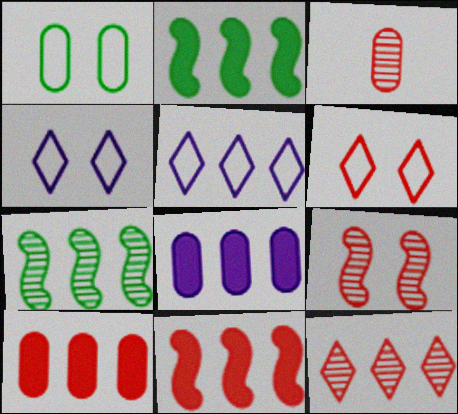[[1, 3, 8], 
[2, 3, 4], 
[3, 6, 11], 
[3, 9, 12], 
[5, 7, 10]]